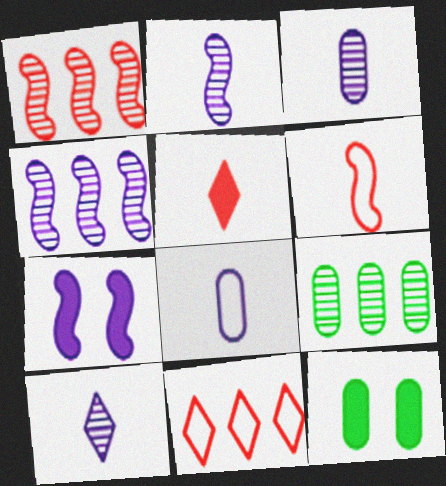[[2, 3, 10], 
[2, 11, 12]]